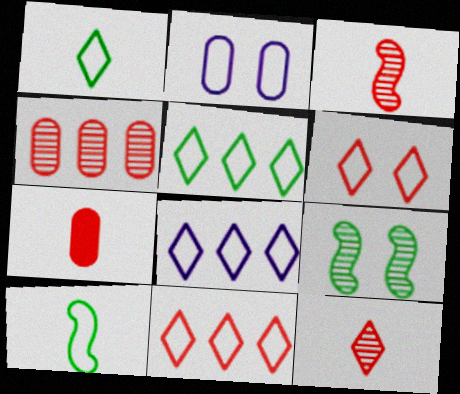[[1, 6, 8], 
[2, 10, 11], 
[5, 8, 11], 
[7, 8, 9]]